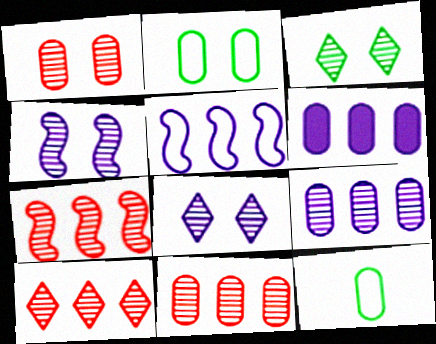[[1, 3, 4], 
[1, 6, 12], 
[7, 10, 11]]